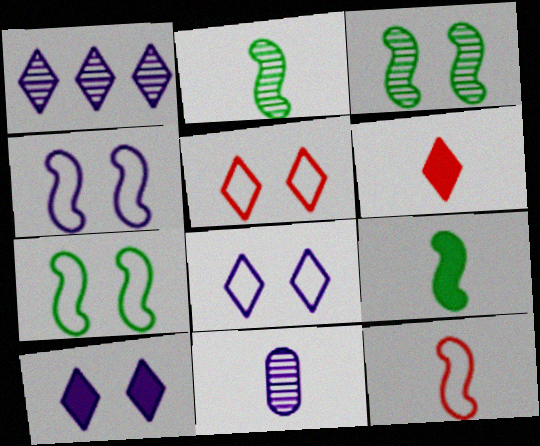[]